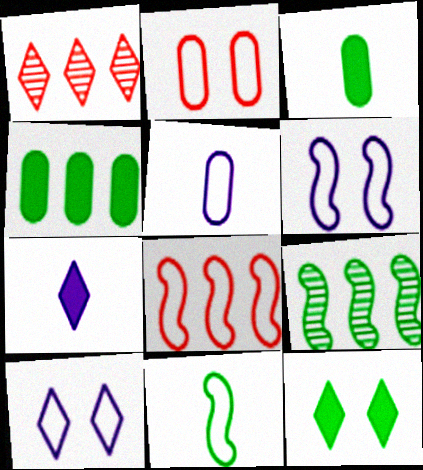[[1, 3, 6], 
[2, 7, 9], 
[6, 8, 11]]